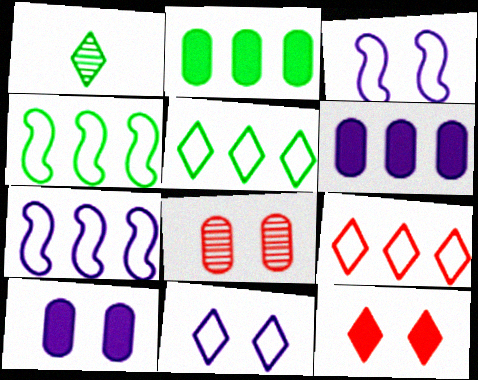[]